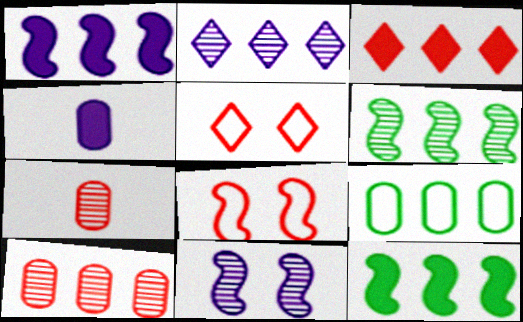[[2, 6, 10], 
[3, 7, 8], 
[4, 5, 6]]